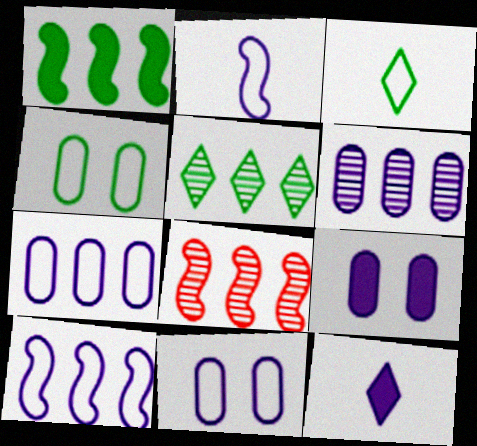[[1, 8, 10], 
[3, 8, 9], 
[4, 8, 12], 
[5, 6, 8]]